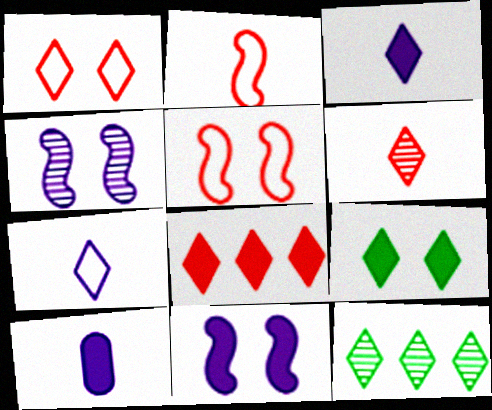[[1, 3, 12], 
[1, 6, 8], 
[3, 8, 9], 
[5, 10, 12]]